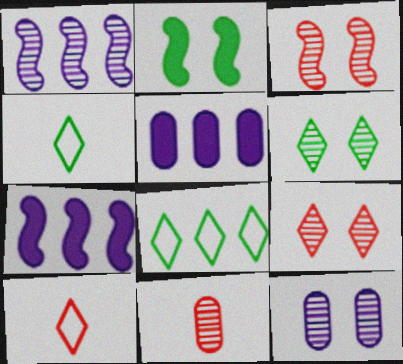[[1, 6, 11], 
[3, 4, 5], 
[3, 6, 12]]